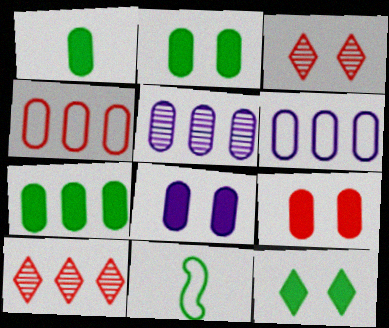[[1, 2, 7], 
[2, 8, 9], 
[4, 5, 7], 
[8, 10, 11]]